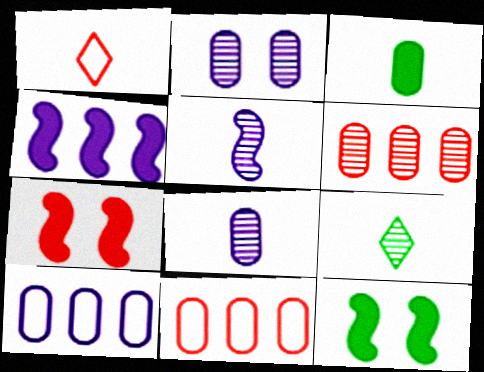[[1, 3, 5], 
[1, 6, 7], 
[2, 3, 11], 
[7, 9, 10]]